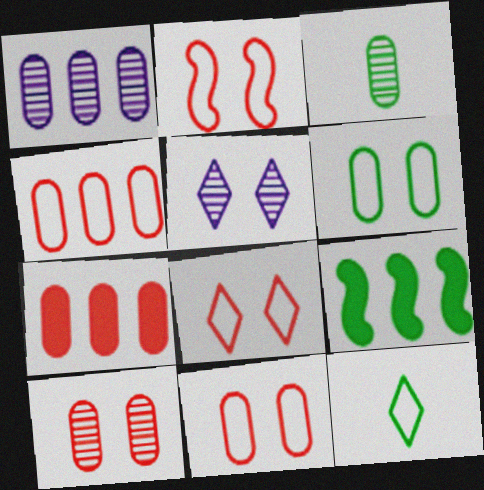[[1, 3, 10], 
[2, 8, 11]]